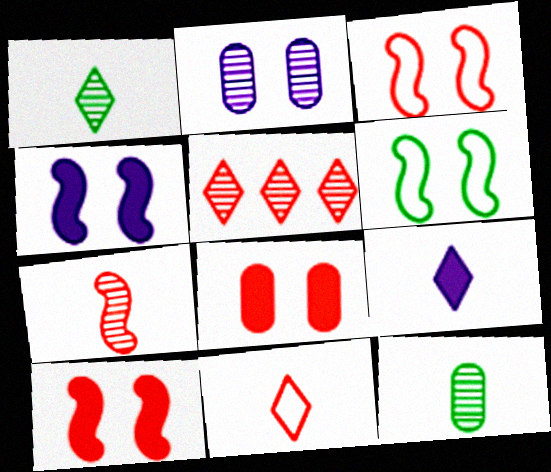[[1, 9, 11]]